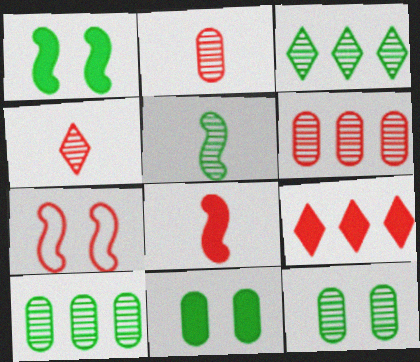[[2, 7, 9], 
[3, 5, 12]]